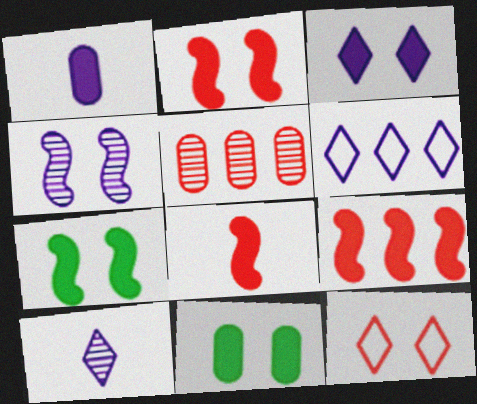[[1, 4, 6], 
[2, 3, 11], 
[2, 8, 9], 
[3, 6, 10], 
[4, 11, 12], 
[5, 8, 12]]